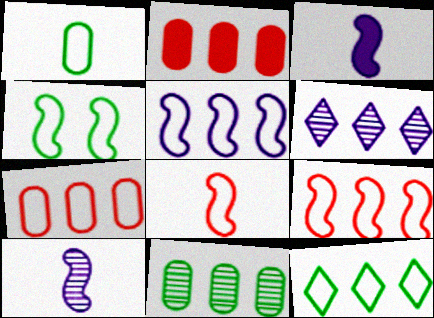[[1, 4, 12], 
[4, 5, 8], 
[5, 7, 12]]